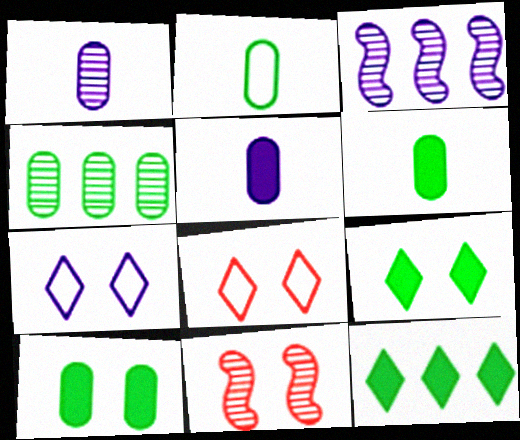[[2, 4, 10], 
[3, 5, 7], 
[3, 6, 8], 
[7, 10, 11]]